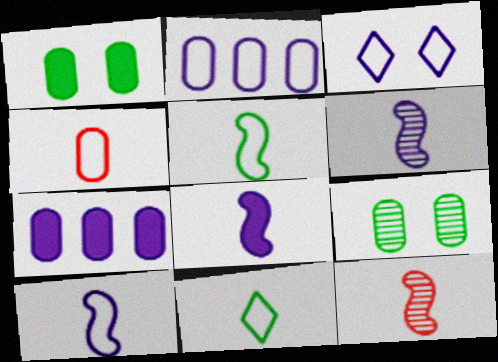[[2, 3, 10], 
[3, 6, 7], 
[4, 7, 9], 
[4, 10, 11], 
[5, 8, 12], 
[6, 8, 10]]